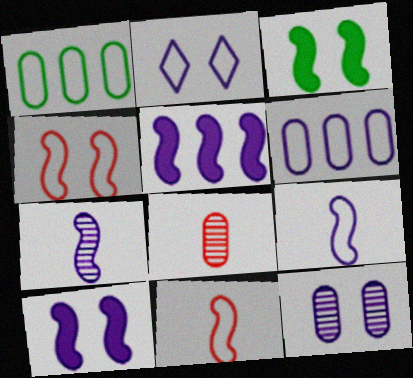[[1, 2, 11], 
[2, 6, 9], 
[2, 10, 12]]